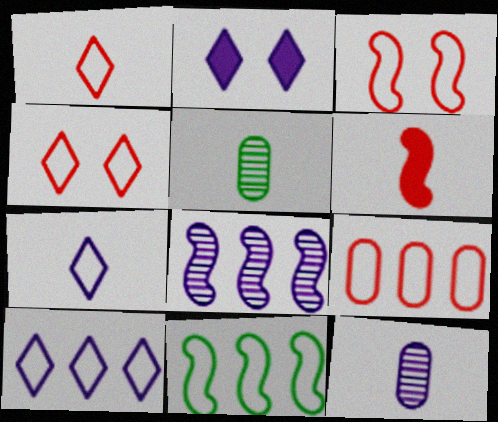[[1, 3, 9], 
[5, 6, 7], 
[9, 10, 11]]